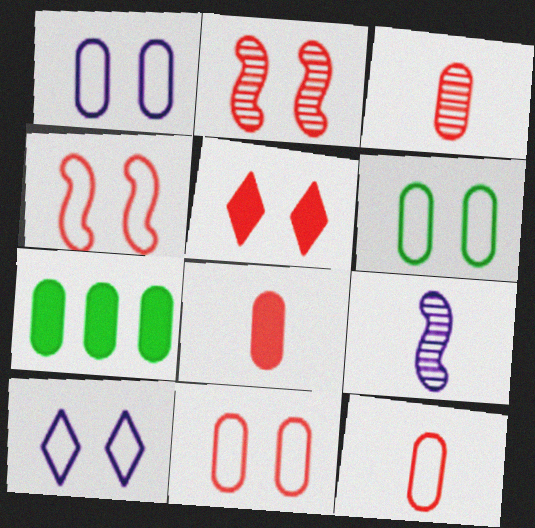[[1, 3, 7], 
[1, 6, 11], 
[2, 5, 11], 
[3, 8, 12], 
[4, 6, 10]]